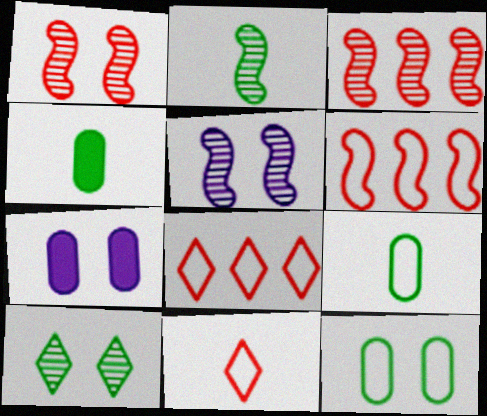[[2, 3, 5], 
[2, 7, 8], 
[4, 5, 8]]